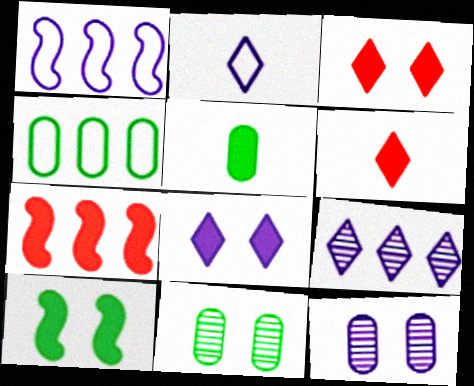[[1, 6, 11], 
[2, 7, 11], 
[2, 8, 9], 
[4, 5, 11], 
[4, 7, 9], 
[5, 7, 8]]